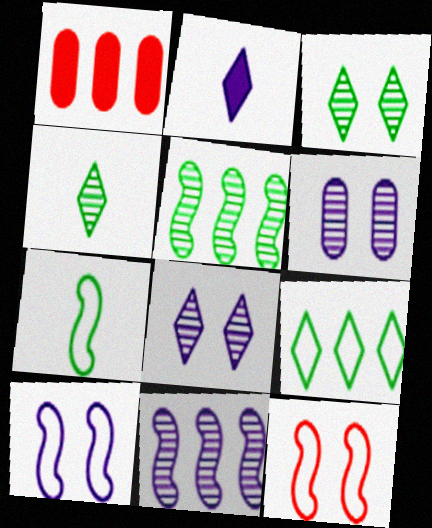[[1, 4, 10], 
[1, 7, 8], 
[1, 9, 11]]